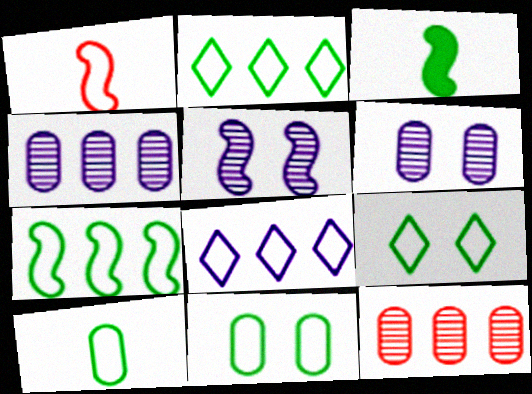[[1, 8, 11], 
[7, 9, 10]]